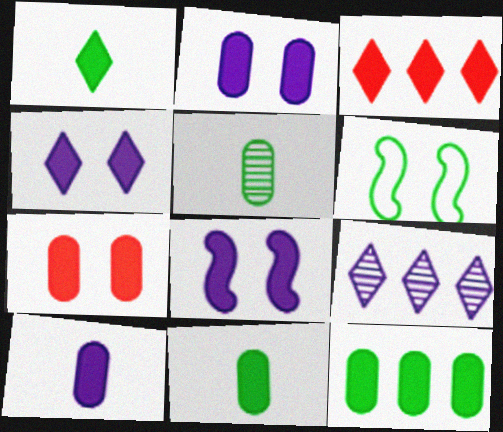[[1, 3, 4], 
[2, 4, 8], 
[3, 8, 11], 
[7, 10, 12]]